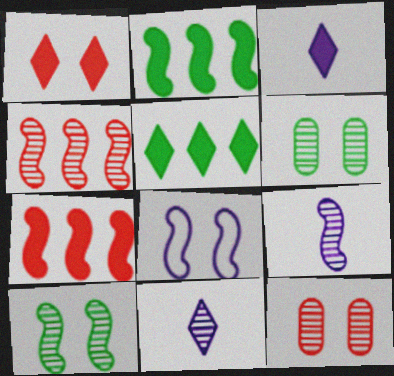[[1, 3, 5], 
[1, 6, 8], 
[4, 6, 11], 
[4, 9, 10]]